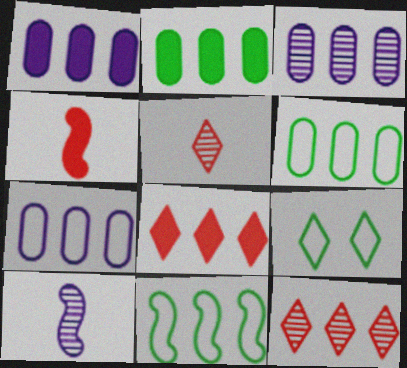[[1, 3, 7], 
[1, 11, 12], 
[3, 4, 9], 
[3, 8, 11]]